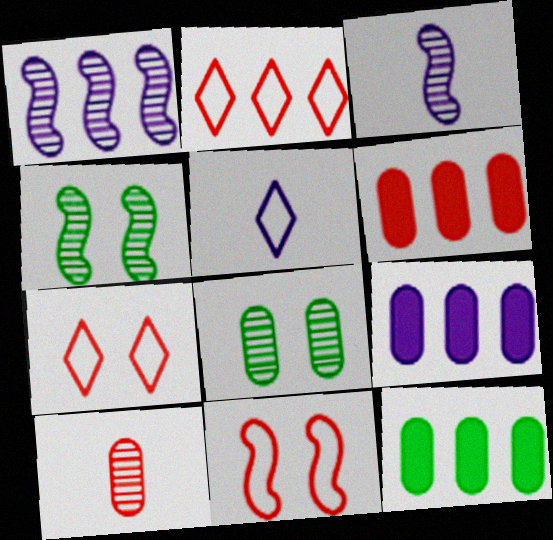[[1, 2, 12], 
[3, 7, 12], 
[4, 5, 6], 
[6, 9, 12]]